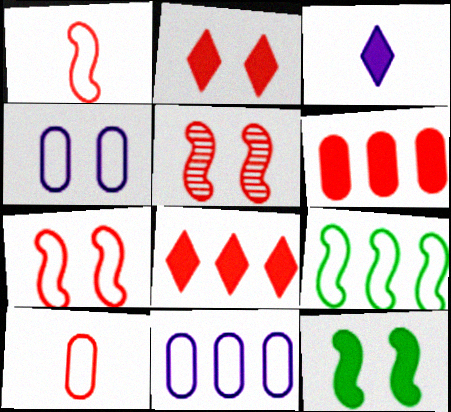[[3, 6, 12], 
[5, 8, 10]]